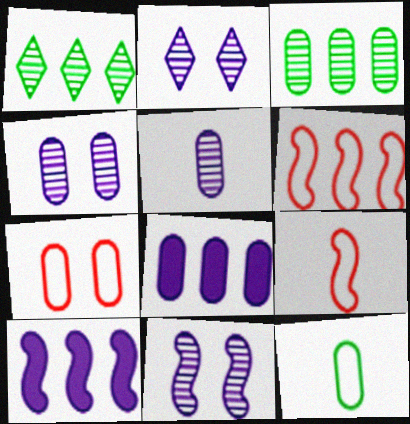[[1, 6, 8], 
[2, 4, 11]]